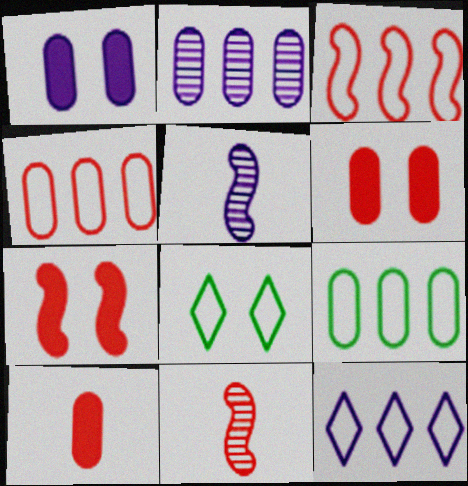[[1, 5, 12], 
[3, 7, 11], 
[3, 9, 12]]